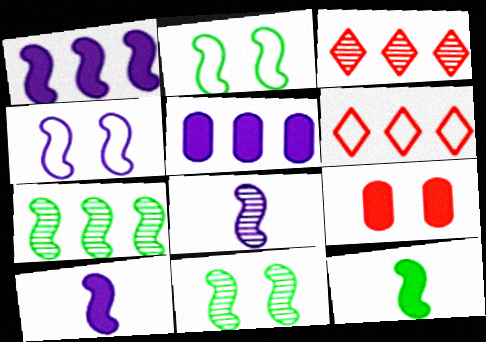[[1, 4, 8], 
[2, 7, 12], 
[5, 6, 7]]